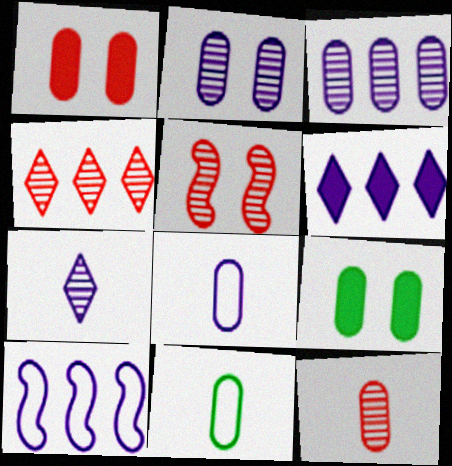[[1, 3, 11], 
[3, 6, 10], 
[4, 5, 12], 
[5, 6, 11]]